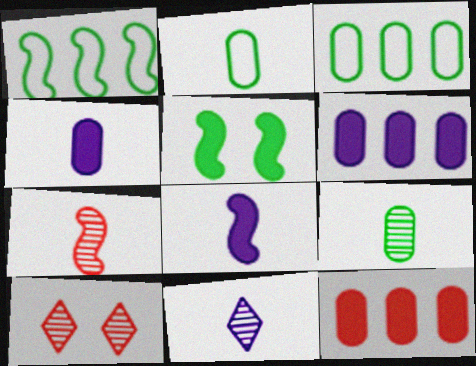[[1, 4, 10], 
[3, 8, 10], 
[7, 9, 11]]